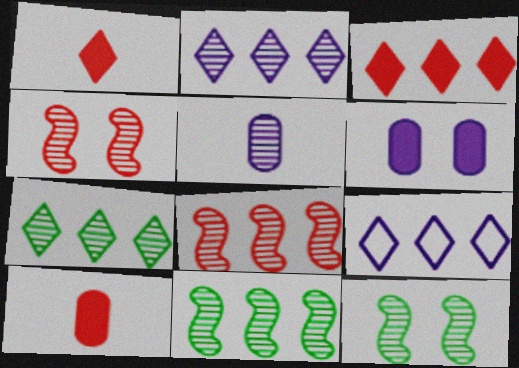[[3, 7, 9], 
[4, 5, 7], 
[9, 10, 12]]